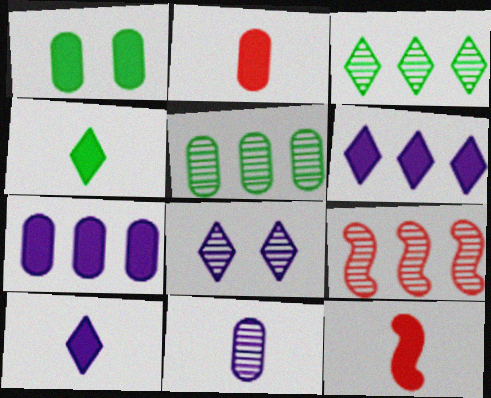[[1, 2, 7], 
[1, 6, 12]]